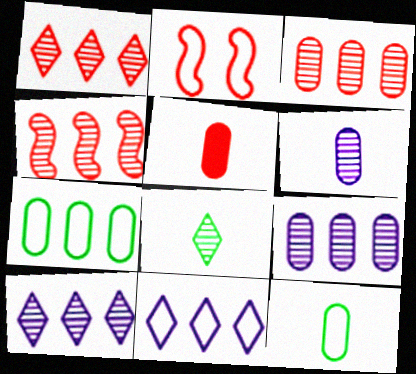[[1, 2, 5], 
[1, 3, 4], 
[2, 11, 12], 
[5, 6, 12]]